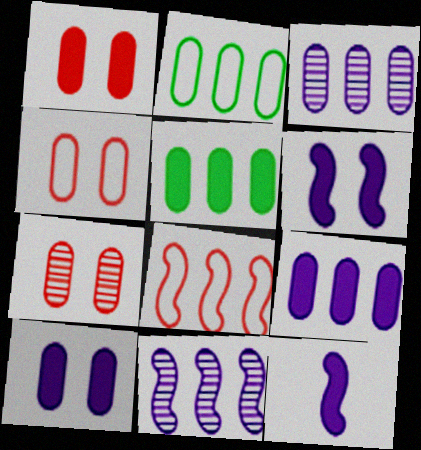[[1, 4, 7]]